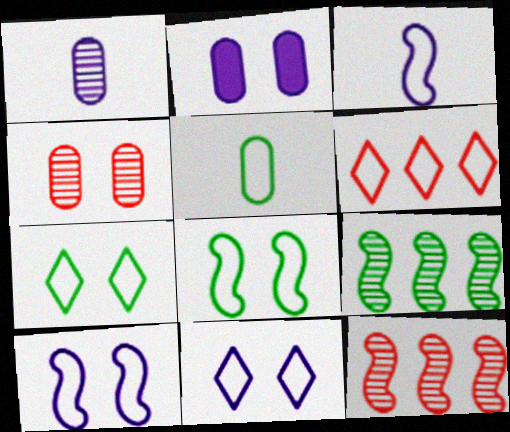[[5, 6, 10]]